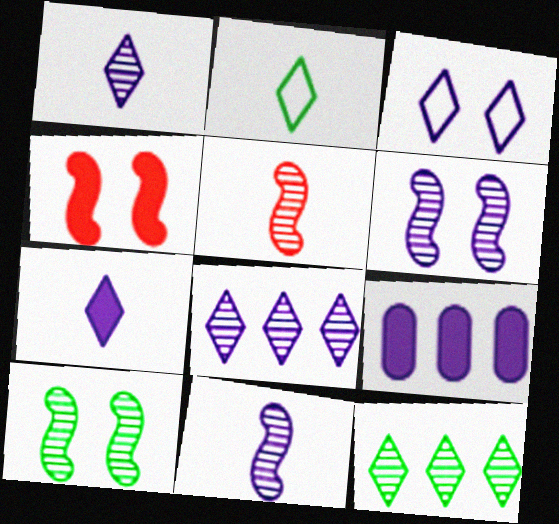[[3, 7, 8], 
[3, 9, 11]]